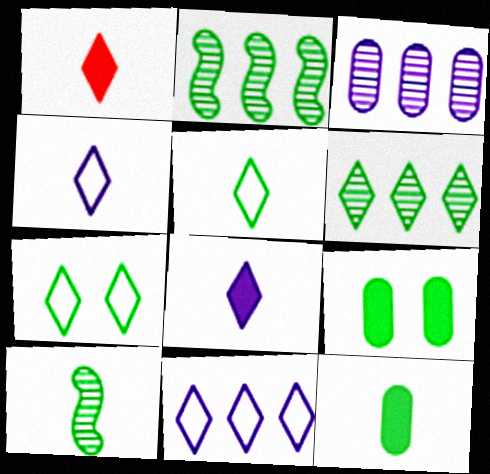[[2, 5, 9], 
[2, 7, 12], 
[5, 10, 12]]